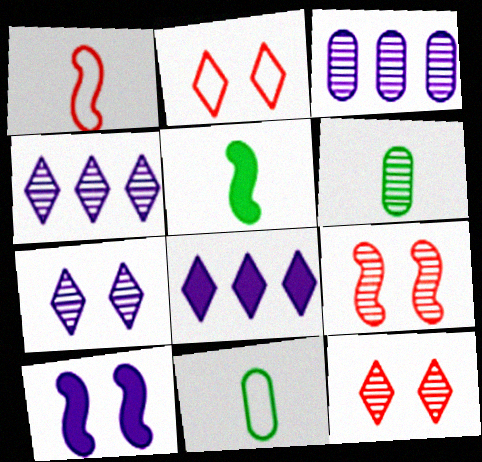[[2, 3, 5], 
[4, 6, 9], 
[8, 9, 11]]